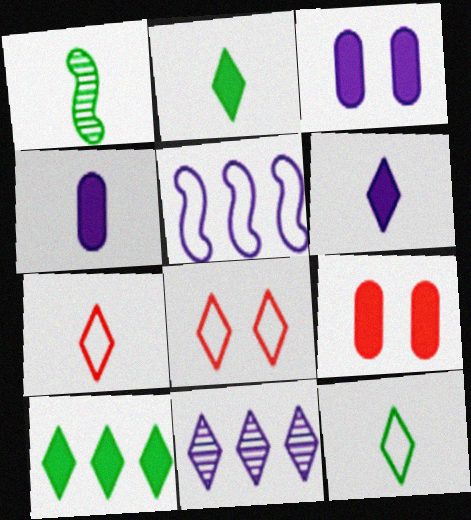[[1, 4, 7], 
[2, 8, 11]]